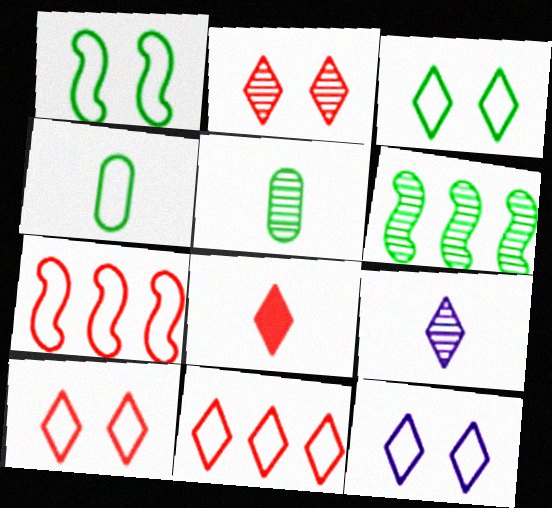[[2, 8, 11], 
[3, 10, 12], 
[4, 7, 12]]